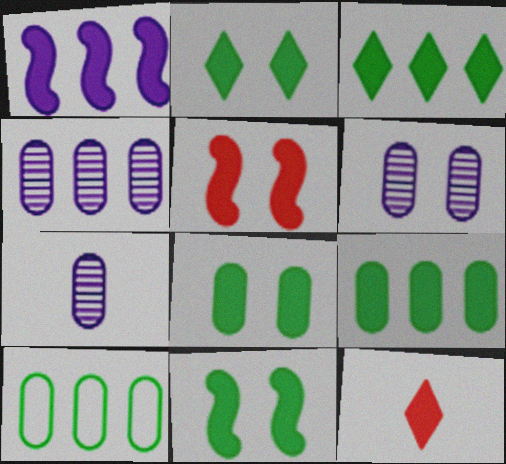[[1, 8, 12], 
[2, 8, 11], 
[4, 6, 7]]